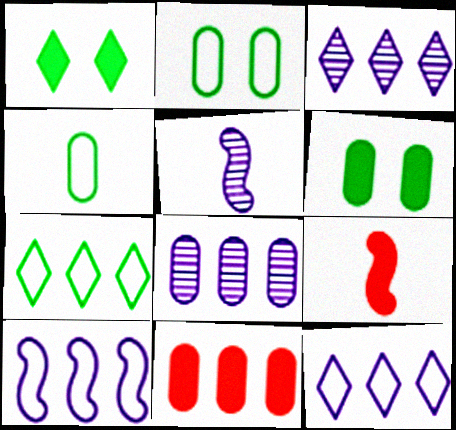[[2, 3, 9]]